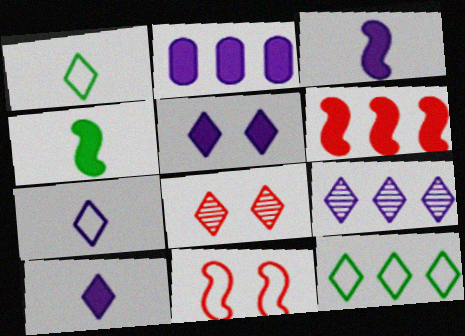[[2, 3, 5], 
[5, 7, 9], 
[8, 10, 12]]